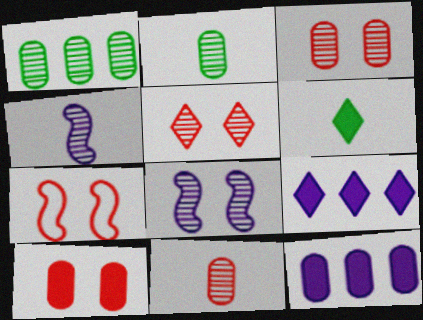[[1, 4, 5], 
[2, 7, 9], 
[5, 7, 10]]